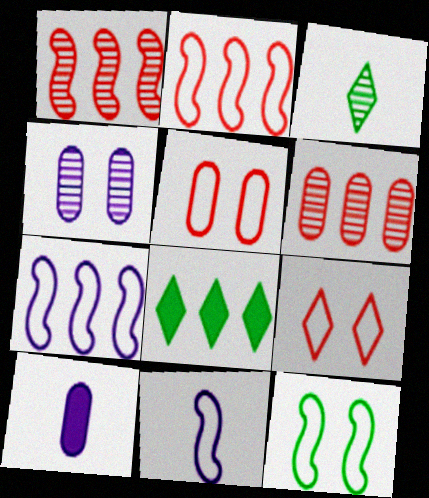[[1, 3, 4], 
[2, 11, 12], 
[6, 7, 8]]